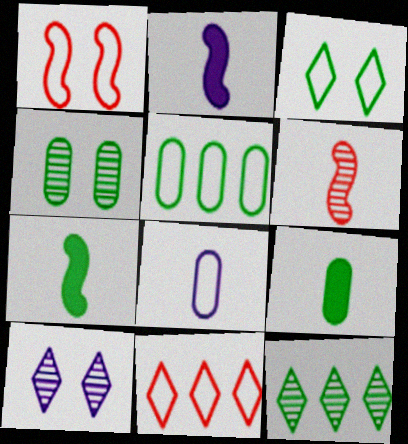[[2, 4, 11], 
[4, 5, 9]]